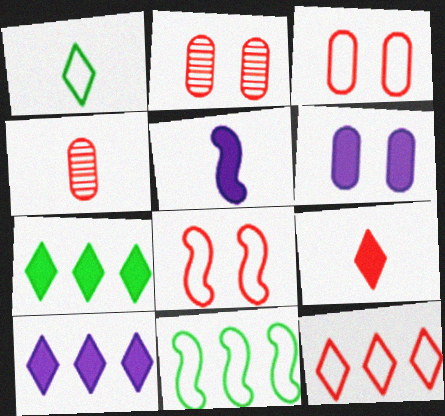[[1, 4, 5], 
[5, 6, 10]]